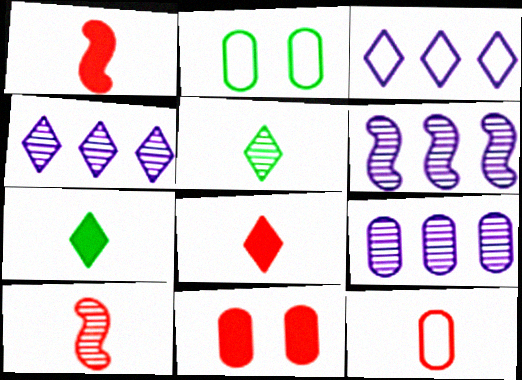[[1, 2, 4], 
[2, 6, 8], 
[4, 6, 9], 
[8, 10, 12]]